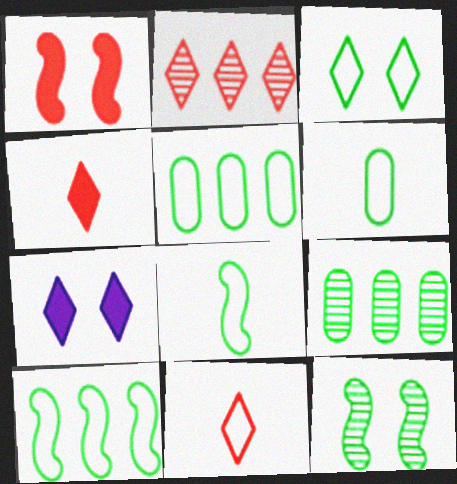[[3, 5, 8], 
[3, 6, 10]]